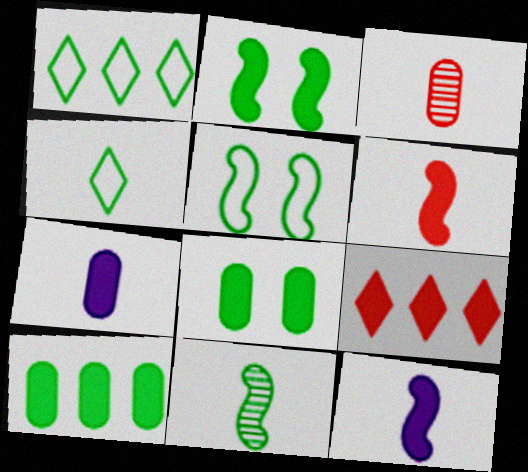[[1, 8, 11], 
[2, 7, 9], 
[3, 4, 12], 
[8, 9, 12]]